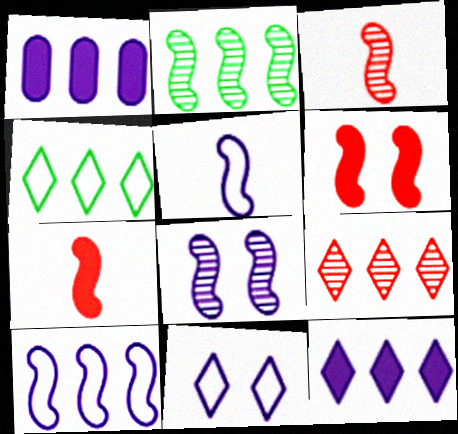[[2, 3, 8], 
[2, 5, 6], 
[4, 9, 12]]